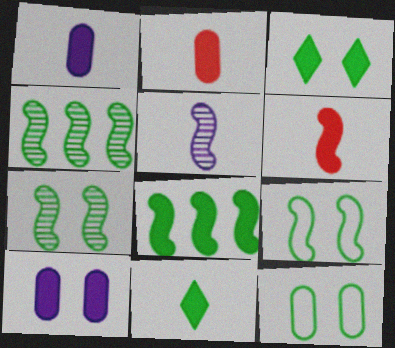[[1, 6, 11], 
[3, 7, 12], 
[4, 11, 12]]